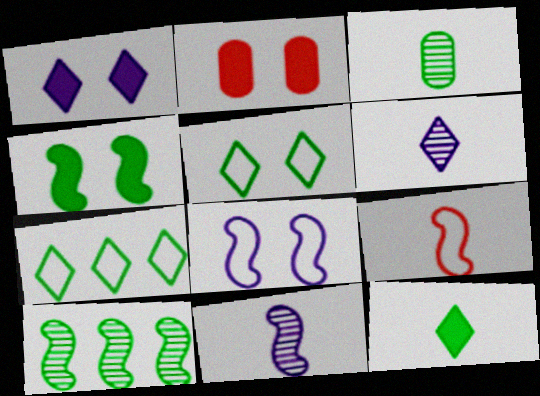[[1, 2, 4], 
[2, 7, 11], 
[3, 4, 7]]